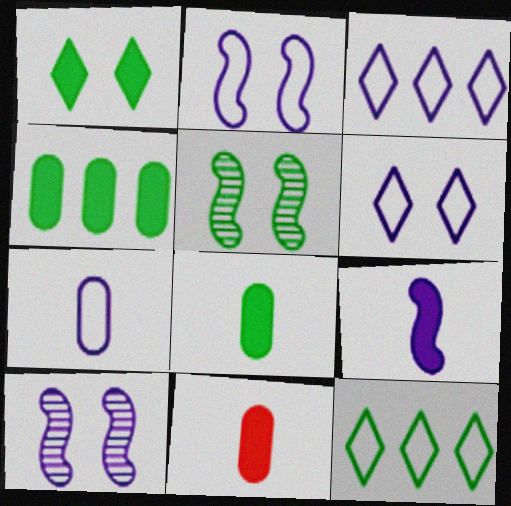[[2, 3, 7], 
[3, 5, 11], 
[5, 8, 12], 
[10, 11, 12]]